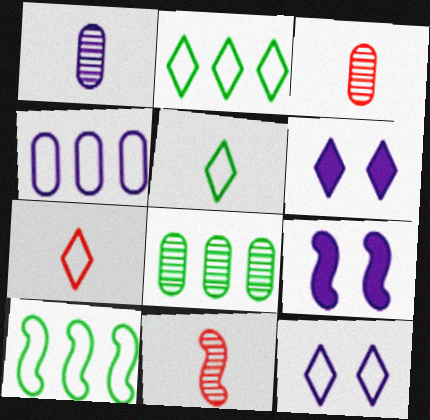[[2, 3, 9], 
[2, 7, 12], 
[3, 6, 10], 
[7, 8, 9], 
[9, 10, 11]]